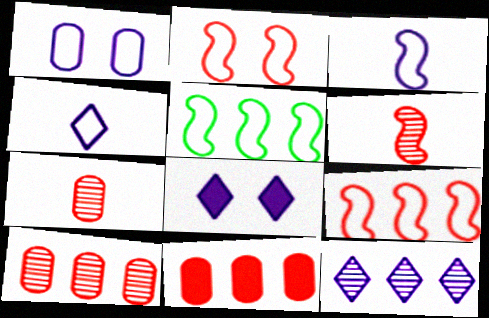[[2, 3, 5], 
[4, 8, 12], 
[5, 7, 8], 
[5, 11, 12]]